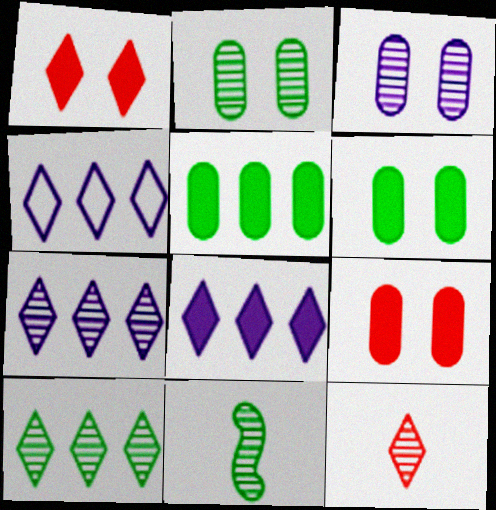[[2, 10, 11], 
[4, 7, 8], 
[4, 9, 11]]